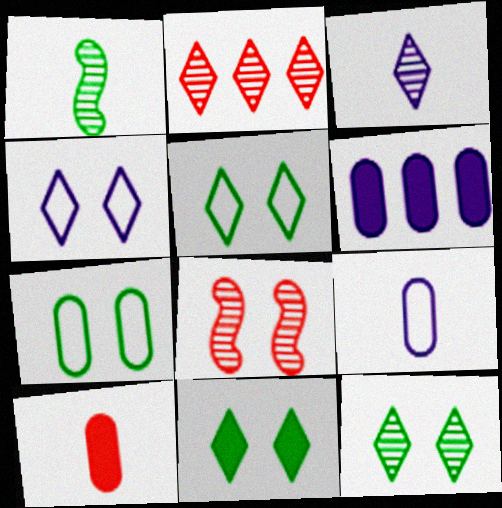[[2, 3, 12], 
[5, 11, 12]]